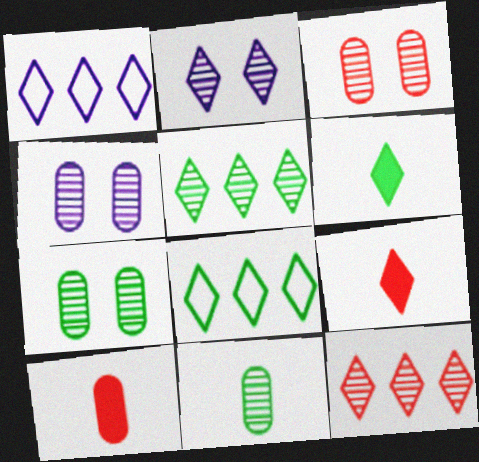[[2, 8, 9], 
[3, 4, 7]]